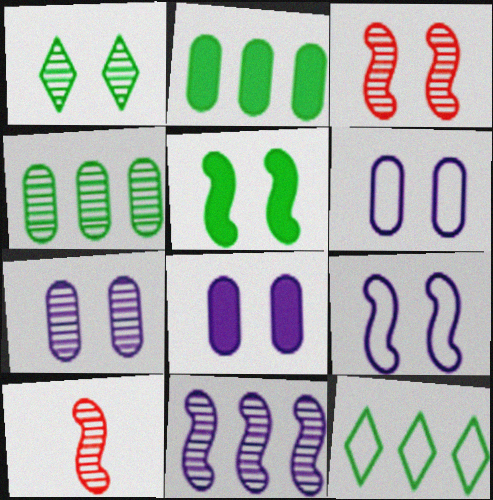[[1, 3, 7], 
[3, 5, 9], 
[6, 7, 8], 
[8, 10, 12]]